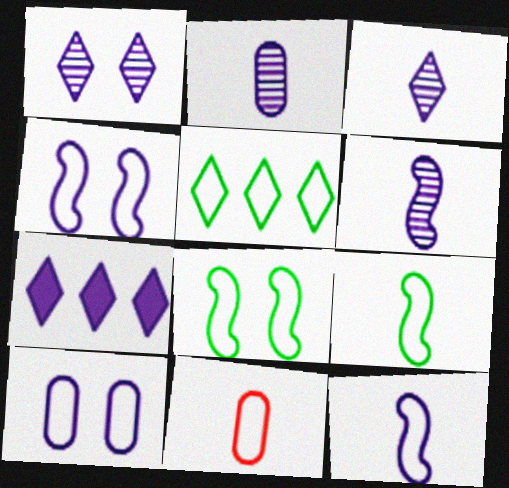[[2, 3, 6], 
[2, 4, 7], 
[4, 5, 11], 
[6, 7, 10]]